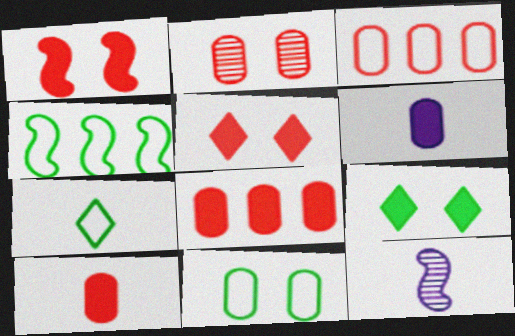[[1, 4, 12], 
[2, 3, 10], 
[3, 9, 12], 
[4, 7, 11], 
[7, 10, 12]]